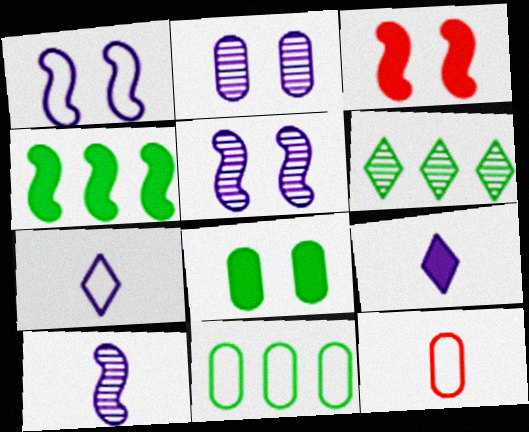[[4, 6, 11]]